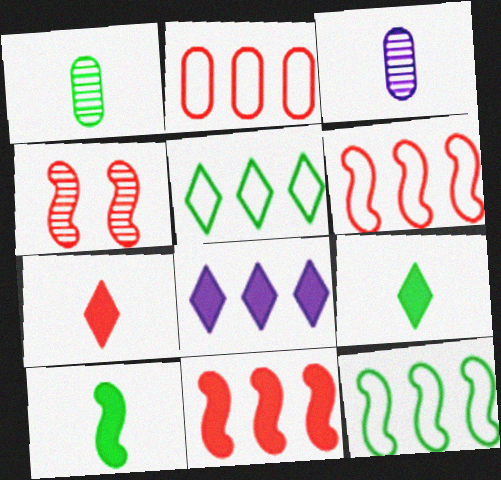[[2, 4, 7]]